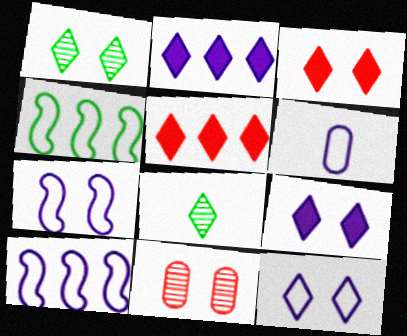[[1, 3, 12], 
[5, 8, 12], 
[6, 10, 12]]